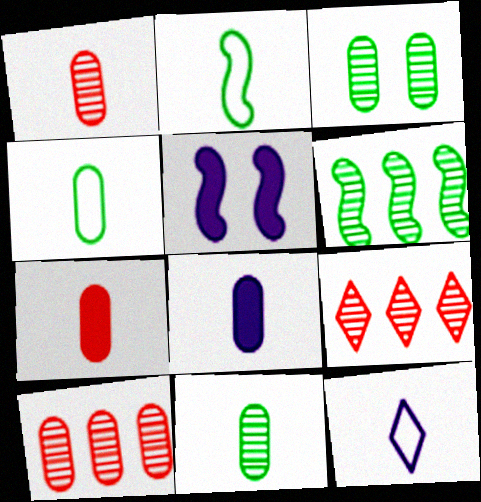[[1, 4, 8], 
[4, 5, 9]]